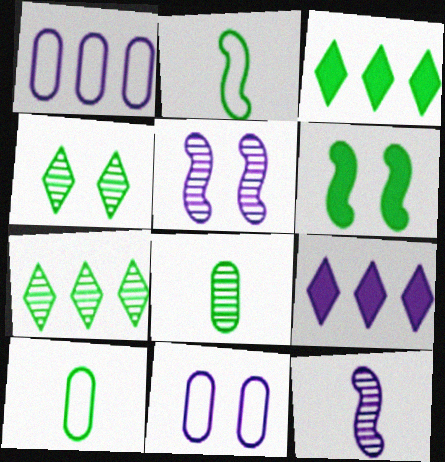[[6, 7, 10], 
[9, 11, 12]]